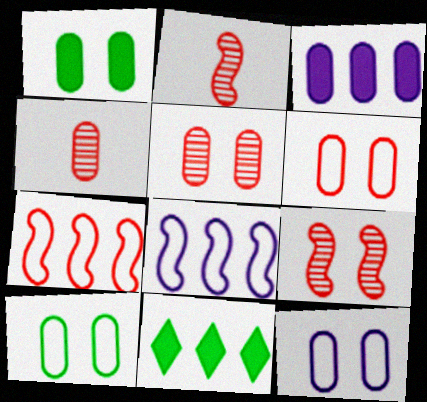[[1, 5, 12], 
[2, 11, 12], 
[3, 4, 10], 
[6, 10, 12]]